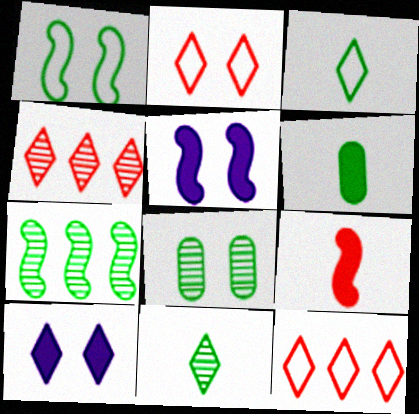[[2, 5, 8], 
[3, 4, 10], 
[7, 8, 11], 
[10, 11, 12]]